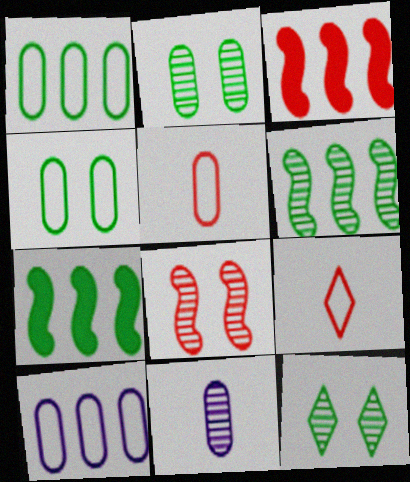[[4, 5, 10]]